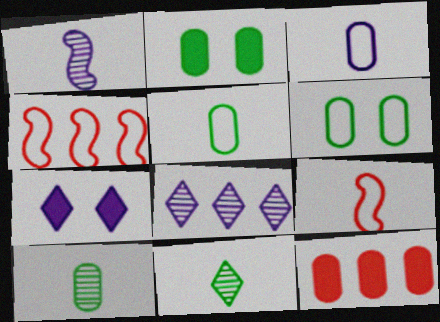[[2, 8, 9], 
[4, 7, 10]]